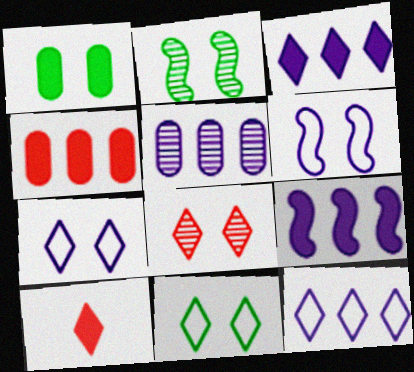[[1, 2, 11], 
[1, 6, 8], 
[1, 9, 10], 
[5, 9, 12]]